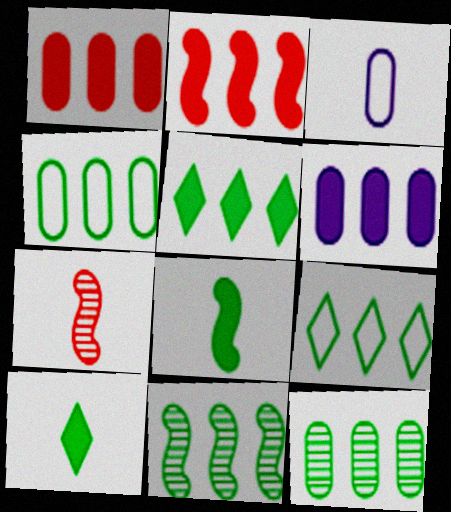[[2, 5, 6], 
[3, 7, 10], 
[4, 5, 11]]